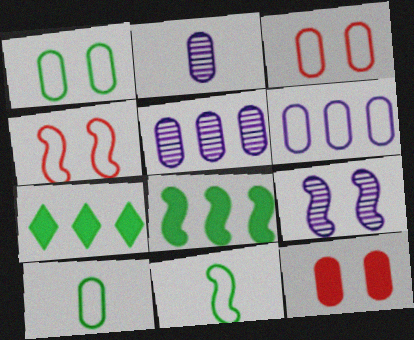[[2, 4, 7], 
[3, 6, 10], 
[5, 10, 12]]